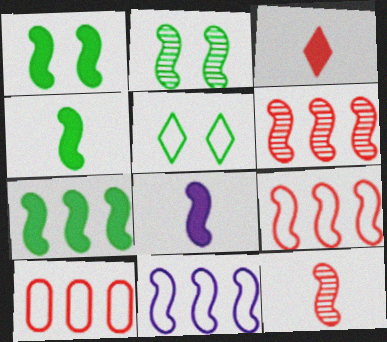[[1, 4, 7], 
[1, 11, 12], 
[2, 8, 9], 
[6, 7, 11]]